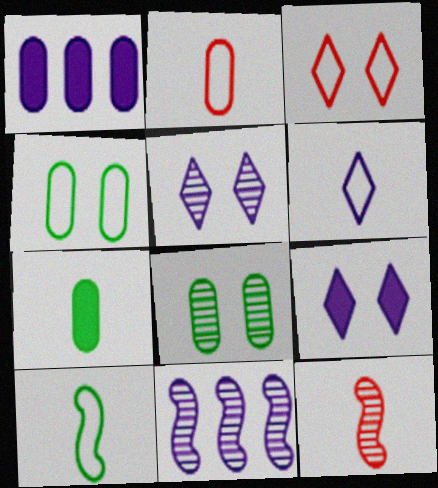[[1, 2, 8], 
[2, 6, 10], 
[3, 7, 11], 
[6, 7, 12]]